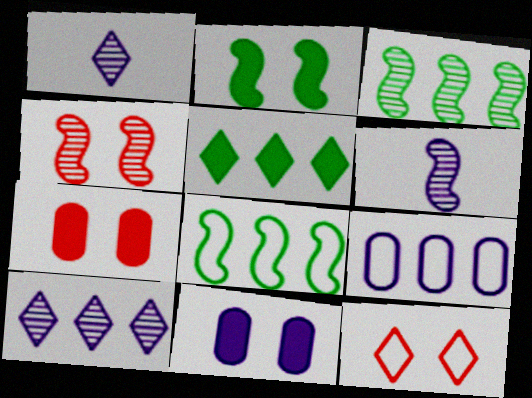[[1, 5, 12], 
[1, 7, 8], 
[3, 4, 6], 
[4, 7, 12]]